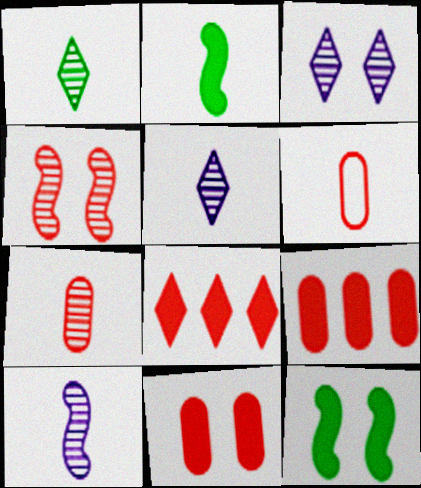[[1, 7, 10], 
[2, 5, 6], 
[4, 6, 8]]